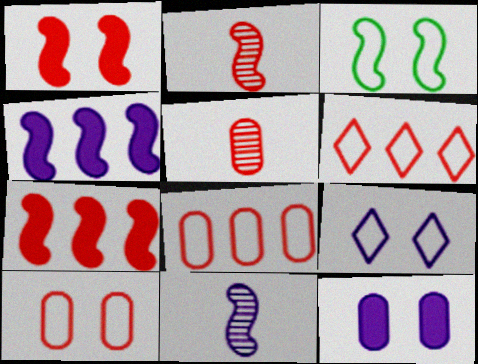[[1, 5, 6], 
[2, 3, 4], 
[3, 7, 11], 
[3, 9, 10]]